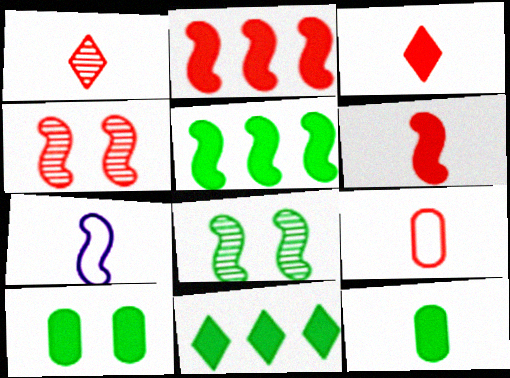[[1, 6, 9], 
[1, 7, 12], 
[2, 7, 8], 
[4, 5, 7]]